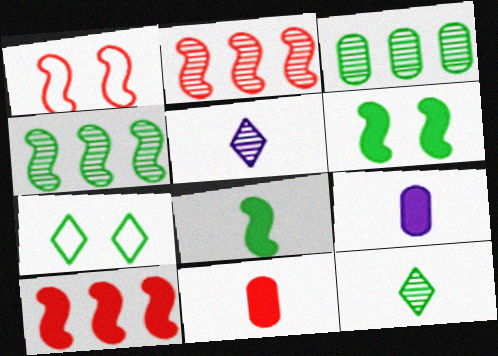[[2, 7, 9], 
[3, 7, 8]]